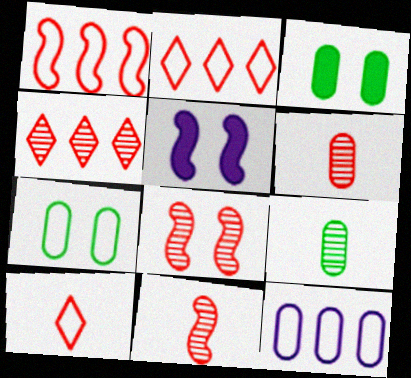[[2, 5, 9], 
[3, 6, 12], 
[4, 6, 8]]